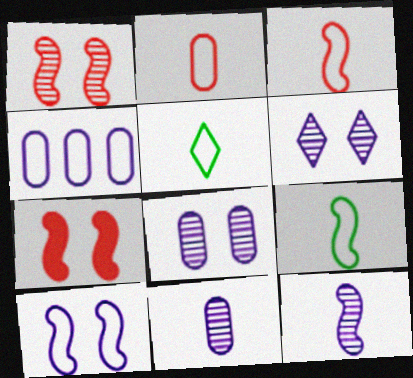[]